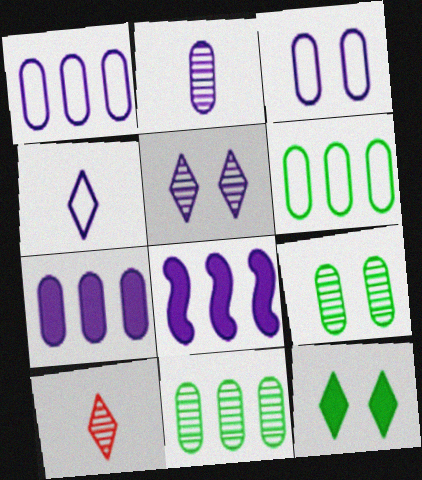[[2, 3, 7]]